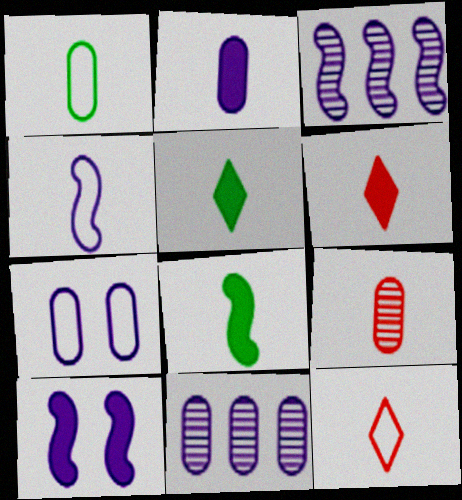[[1, 2, 9], 
[1, 4, 12], 
[2, 6, 8], 
[2, 7, 11], 
[3, 4, 10], 
[4, 5, 9]]